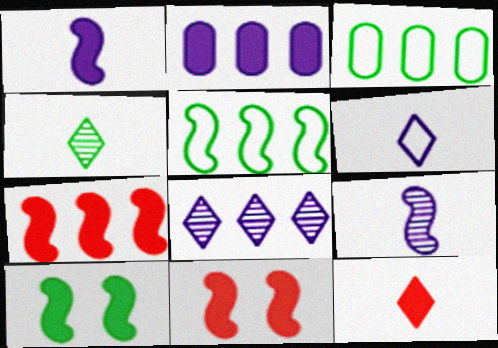[[1, 7, 10], 
[2, 10, 12], 
[3, 4, 10], 
[3, 7, 8], 
[4, 6, 12], 
[5, 9, 11]]